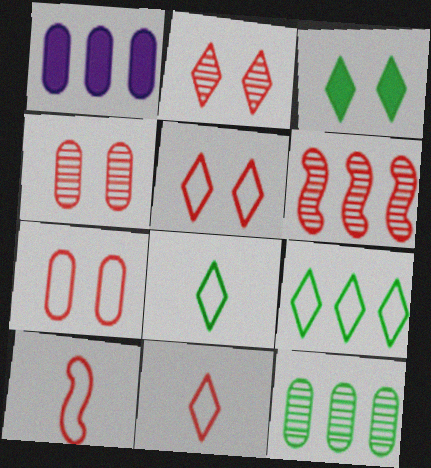[[1, 6, 9]]